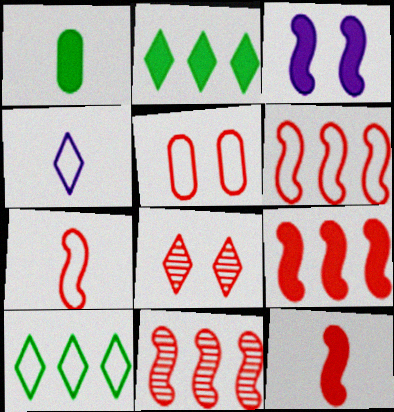[[2, 4, 8], 
[6, 9, 11]]